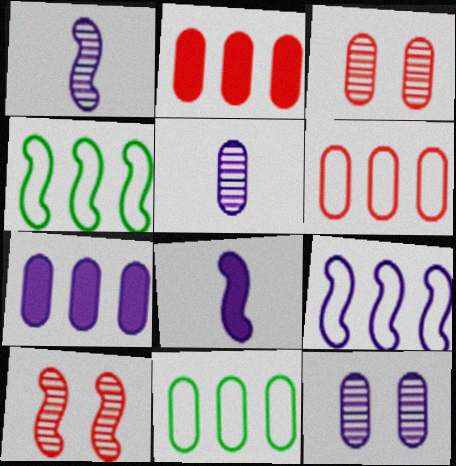[[4, 8, 10]]